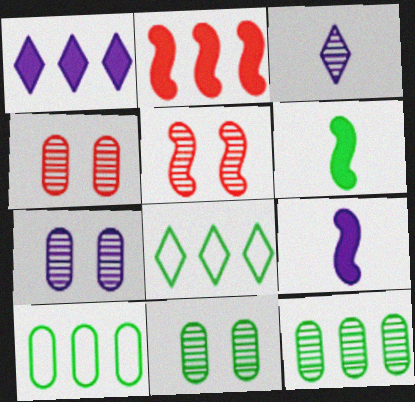[[3, 5, 12], 
[4, 7, 11], 
[4, 8, 9], 
[6, 8, 11]]